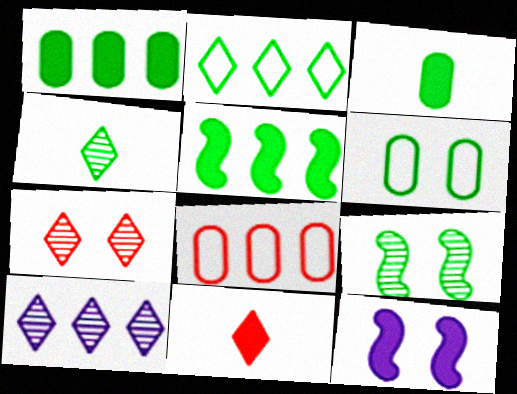[[1, 11, 12], 
[2, 3, 9], 
[4, 5, 6], 
[4, 7, 10], 
[4, 8, 12], 
[5, 8, 10], 
[6, 7, 12]]